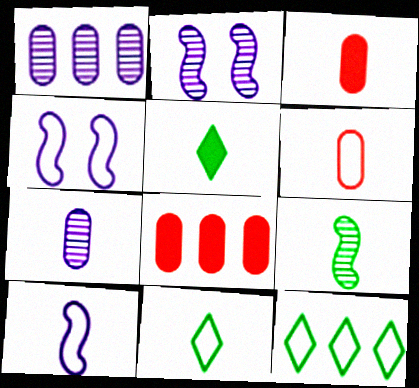[[2, 3, 12], 
[2, 8, 11], 
[4, 6, 12], 
[6, 10, 11]]